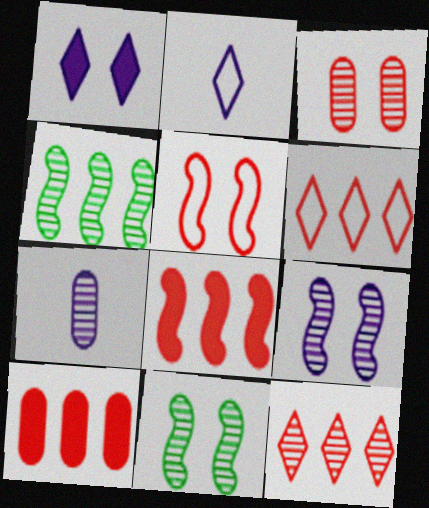[[2, 10, 11], 
[7, 11, 12]]